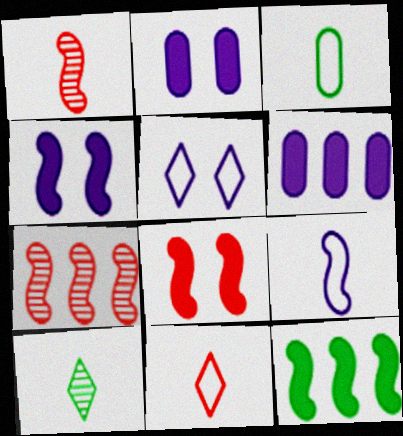[[3, 9, 11]]